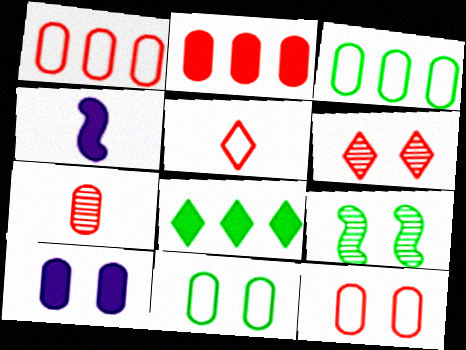[[2, 7, 12], 
[3, 4, 6], 
[3, 7, 10]]